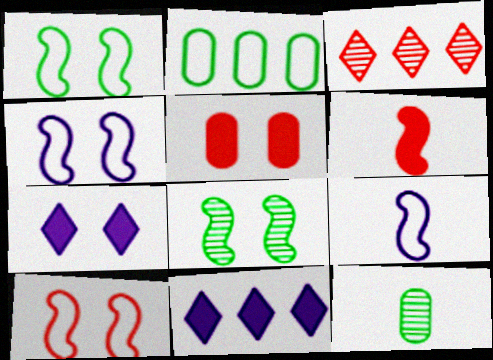[[1, 4, 10], 
[10, 11, 12]]